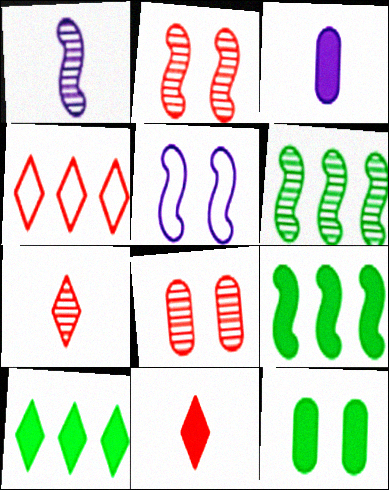[[1, 2, 6], 
[1, 4, 12]]